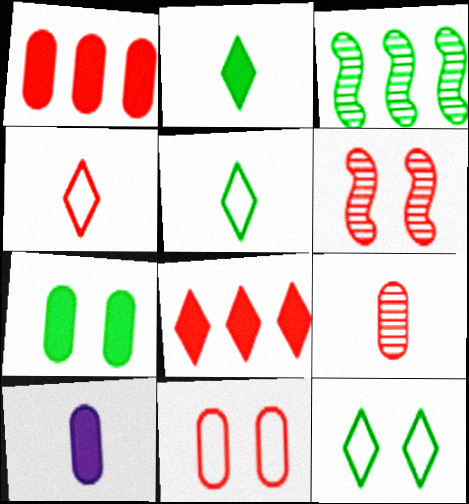[[1, 4, 6], 
[1, 7, 10], 
[1, 9, 11], 
[3, 5, 7]]